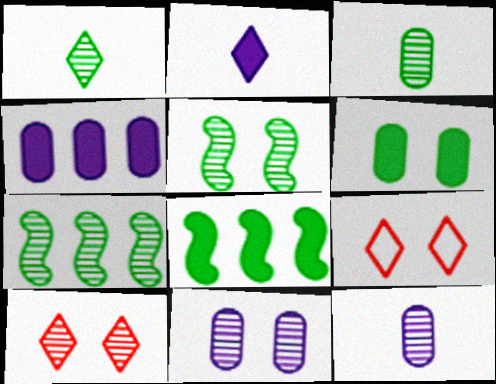[[5, 10, 11], 
[7, 10, 12], 
[8, 9, 12]]